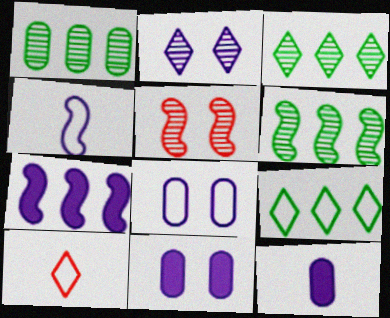[[1, 3, 6], 
[5, 9, 12], 
[6, 10, 11]]